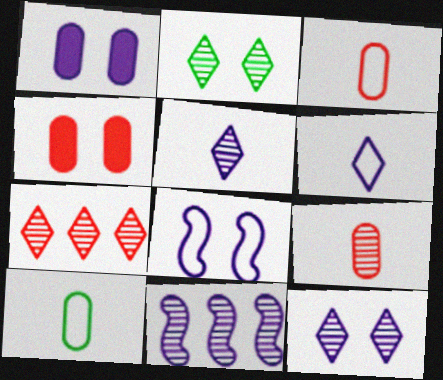[[1, 6, 11], 
[1, 8, 12], 
[2, 4, 8], 
[2, 5, 7], 
[2, 9, 11]]